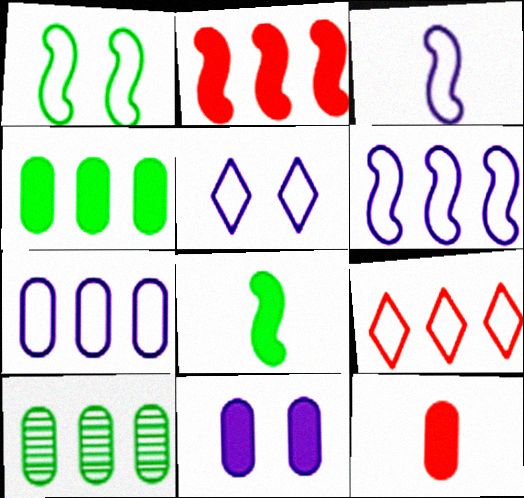[[3, 5, 7], 
[4, 11, 12]]